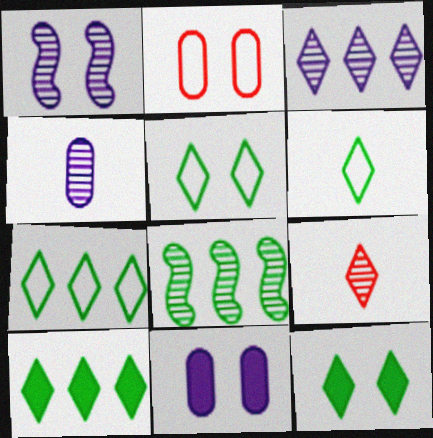[[1, 2, 12], 
[1, 3, 4], 
[5, 6, 7]]